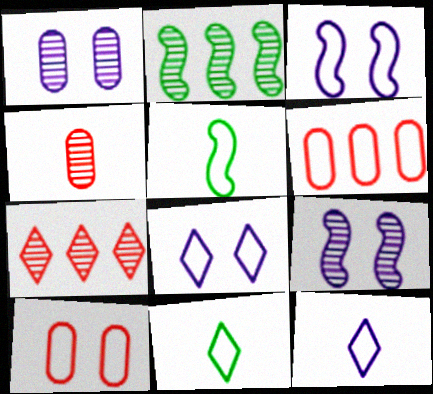[[3, 6, 11], 
[5, 6, 8]]